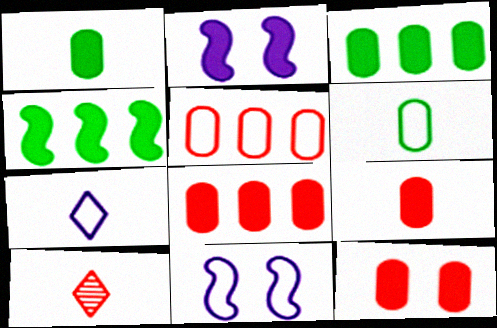[[3, 10, 11], 
[8, 9, 12]]